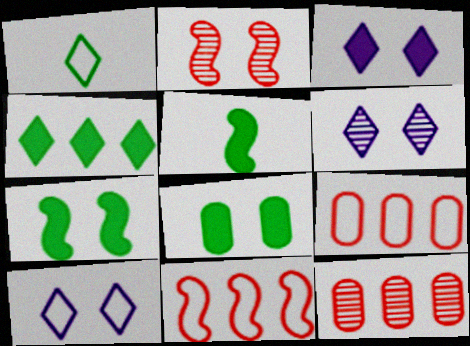[[2, 8, 10], 
[3, 6, 10], 
[4, 5, 8], 
[5, 6, 9], 
[5, 10, 12]]